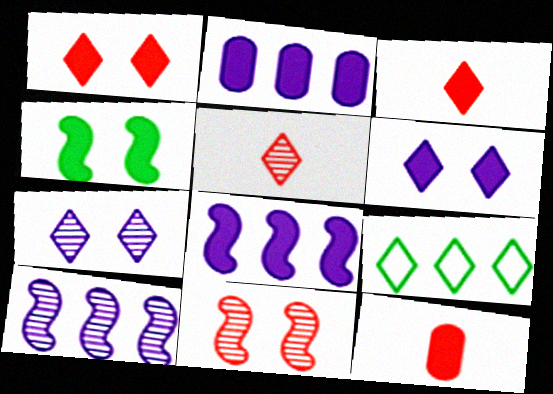[[2, 3, 4], 
[3, 7, 9], 
[5, 6, 9]]